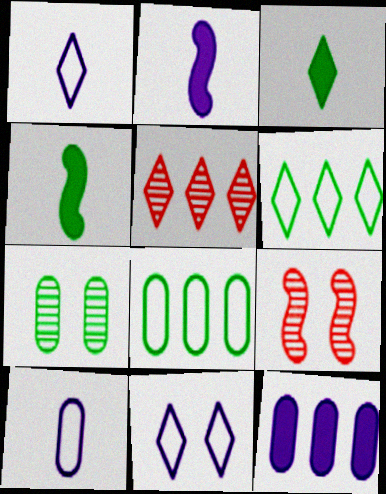[[3, 5, 11], 
[4, 6, 7]]